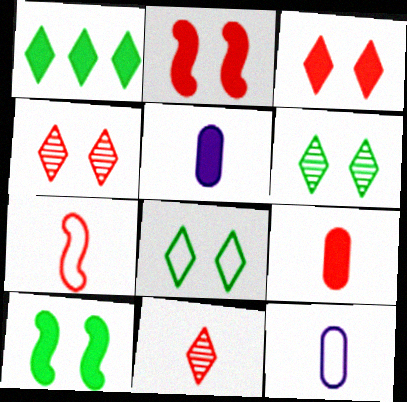[[1, 2, 5], 
[7, 9, 11]]